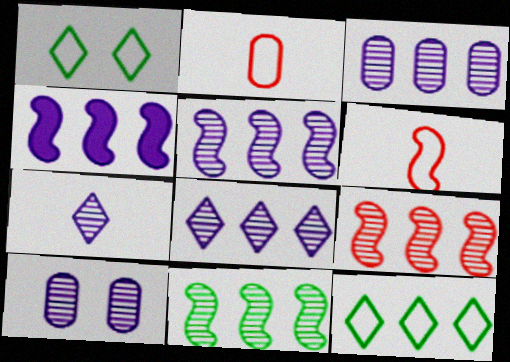[[3, 5, 8], 
[5, 7, 10], 
[5, 9, 11]]